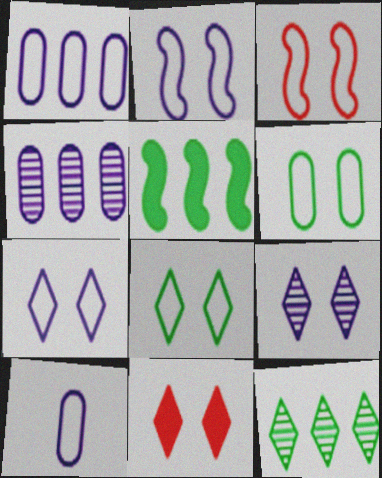[[3, 6, 7], 
[8, 9, 11]]